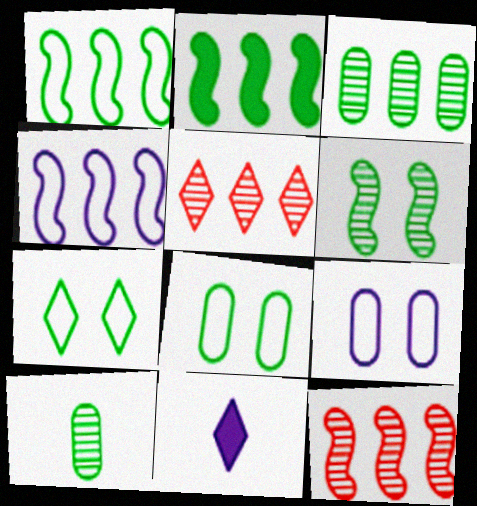[[2, 4, 12], 
[2, 7, 10], 
[5, 7, 11], 
[8, 11, 12]]